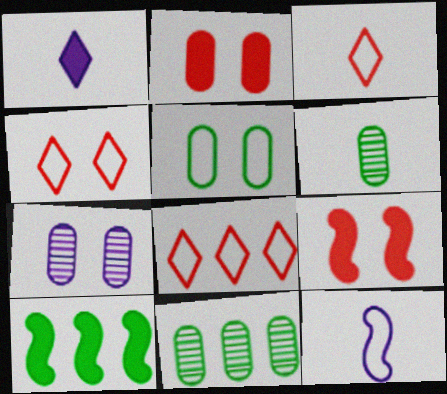[[1, 2, 10], 
[2, 5, 7], 
[3, 4, 8], 
[3, 7, 10], 
[5, 8, 12]]